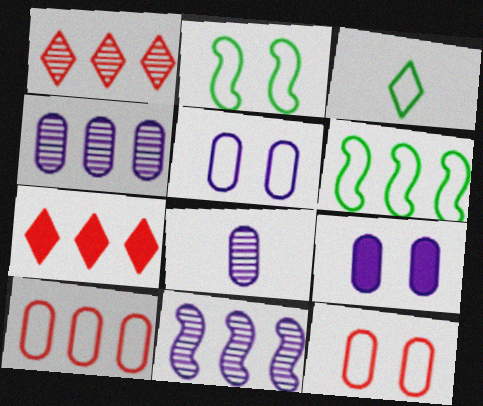[[2, 7, 8], 
[4, 6, 7]]